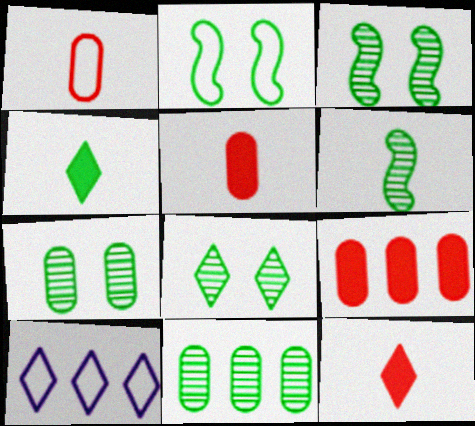[[1, 2, 10], 
[2, 4, 11], 
[3, 5, 10], 
[3, 7, 8], 
[6, 8, 11], 
[8, 10, 12]]